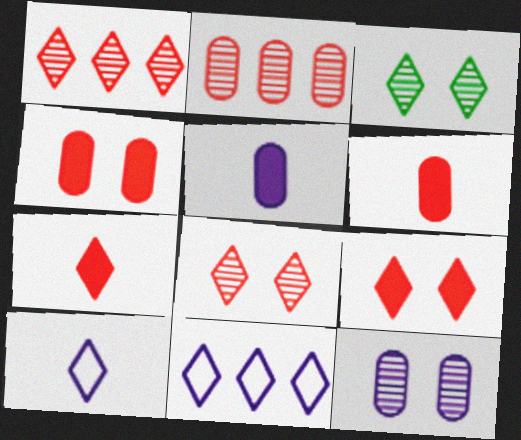[[3, 7, 11]]